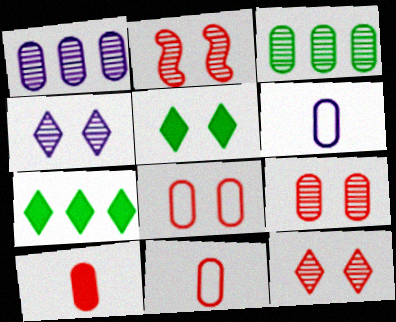[[2, 6, 7], 
[2, 9, 12]]